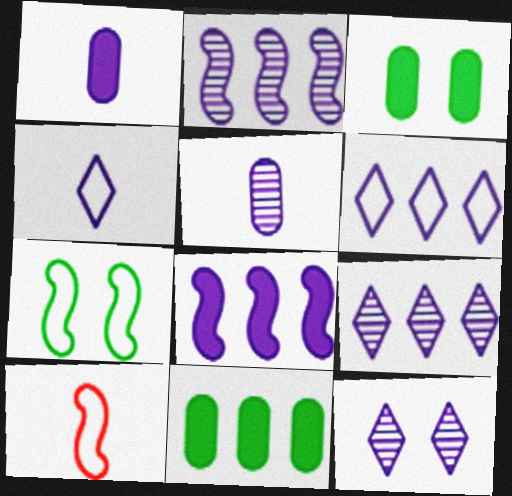[[2, 5, 12], 
[3, 9, 10], 
[10, 11, 12]]